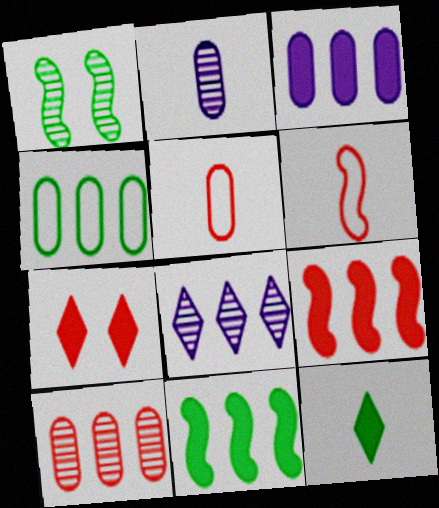[[1, 4, 12], 
[2, 6, 12], 
[3, 4, 10], 
[4, 8, 9], 
[6, 7, 10]]